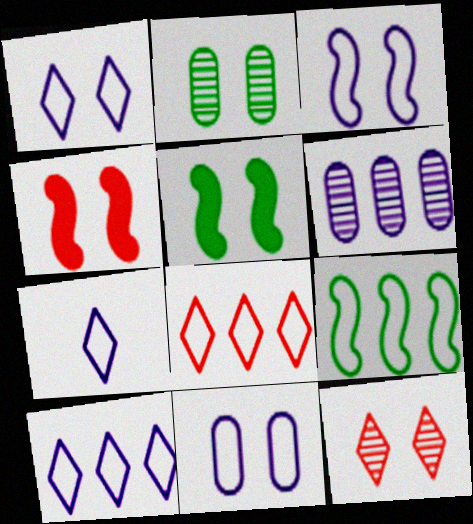[[1, 2, 4], 
[1, 3, 11], 
[1, 7, 10], 
[5, 11, 12]]